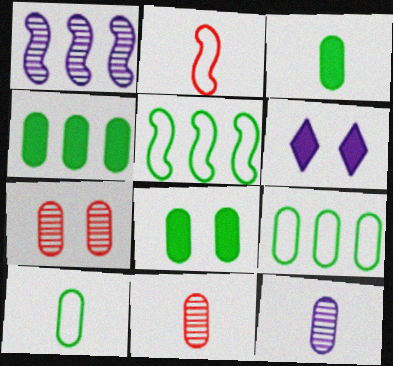[[3, 4, 8], 
[5, 6, 11]]